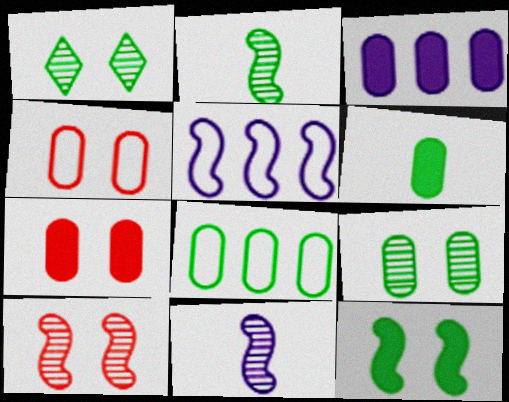[[3, 6, 7], 
[6, 8, 9]]